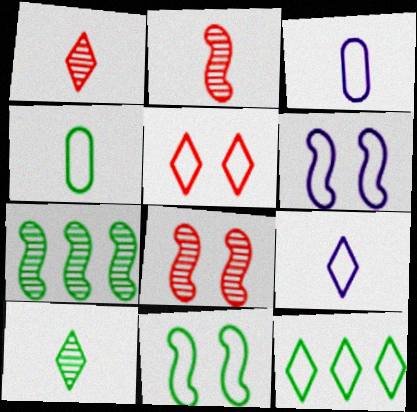[[4, 11, 12], 
[5, 9, 12]]